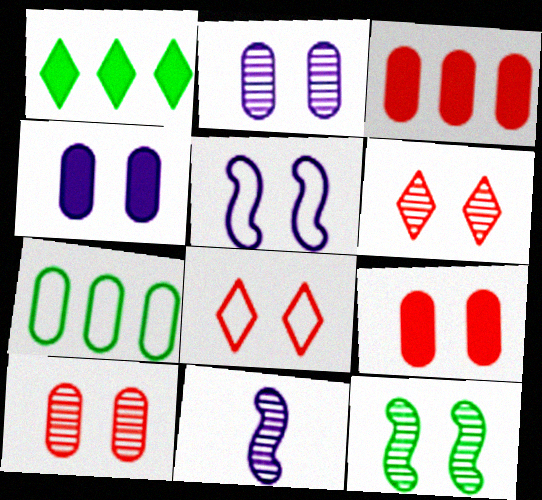[[2, 6, 12], 
[4, 8, 12]]